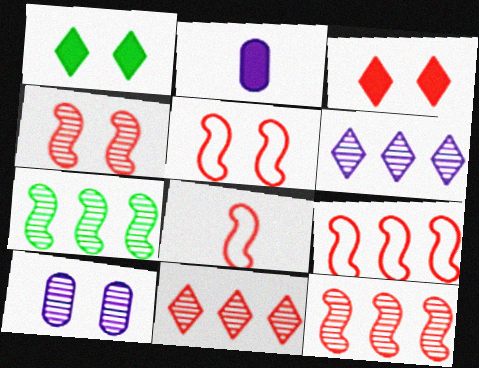[[1, 5, 10], 
[5, 8, 9]]